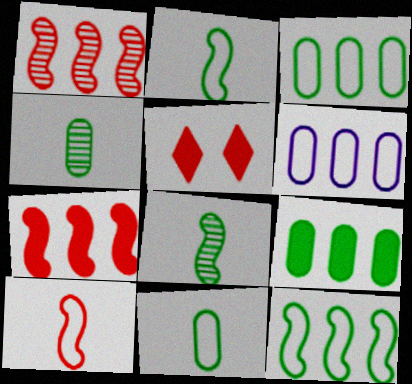[[5, 6, 8]]